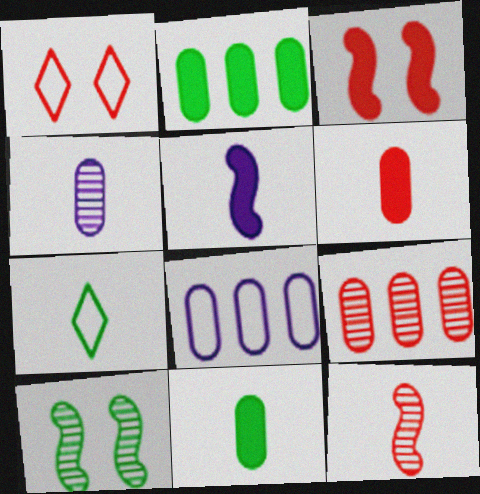[[2, 7, 10], 
[2, 8, 9]]